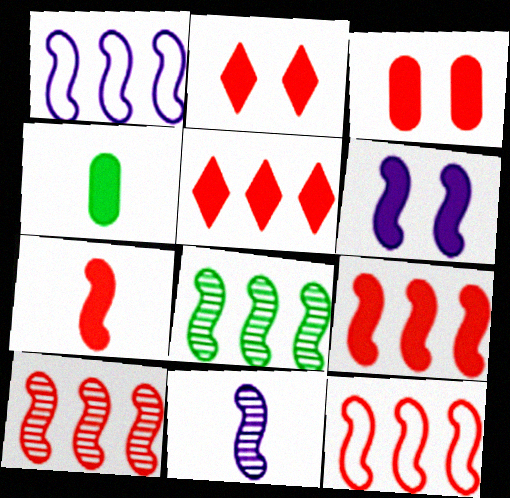[[1, 6, 11], 
[1, 8, 9], 
[3, 5, 7], 
[4, 5, 6], 
[9, 10, 12]]